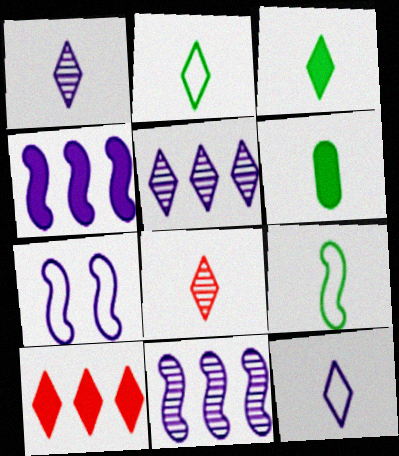[[3, 8, 12]]